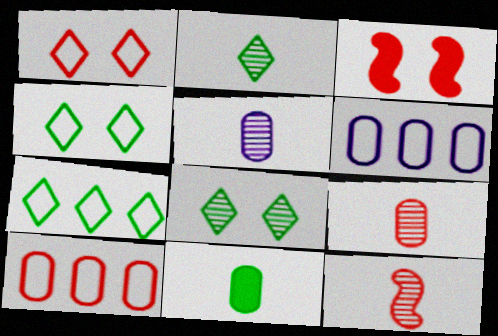[[2, 3, 6], 
[2, 5, 12], 
[3, 5, 7]]